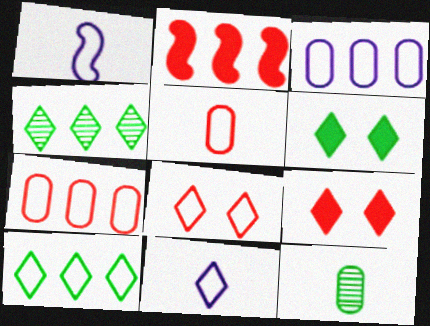[[2, 3, 4], 
[4, 9, 11], 
[8, 10, 11]]